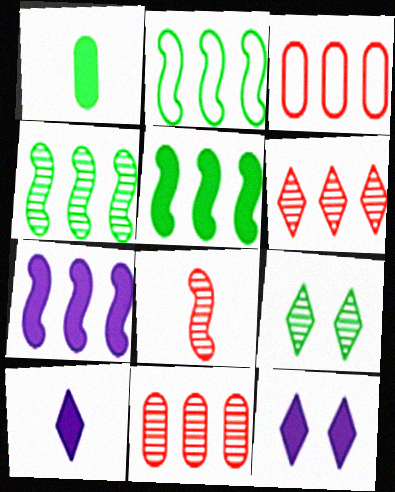[[1, 2, 9], 
[2, 4, 5]]